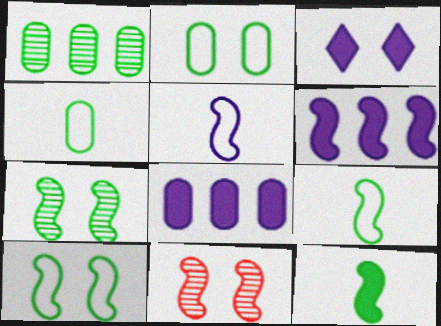[[2, 3, 11], 
[6, 9, 11]]